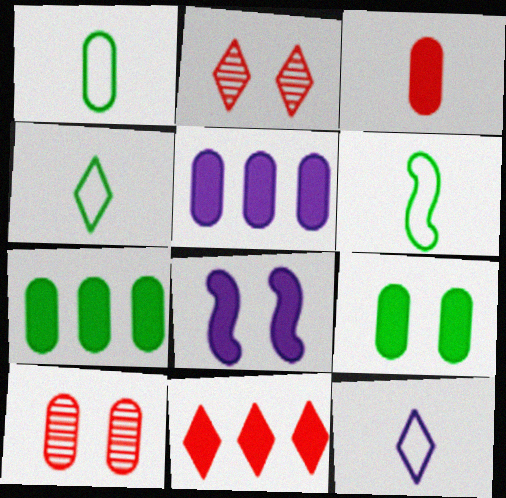[[1, 4, 6], 
[1, 5, 10], 
[2, 5, 6], 
[3, 5, 9]]